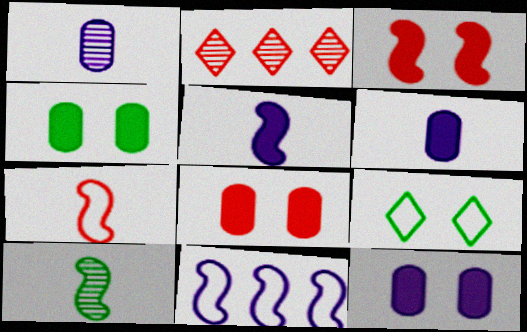[[2, 7, 8], 
[3, 10, 11], 
[4, 8, 12], 
[5, 7, 10]]